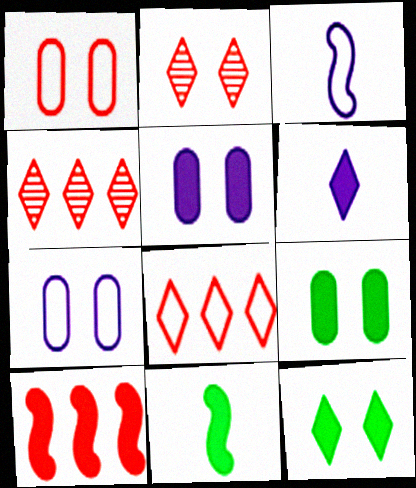[[3, 4, 9], 
[4, 7, 11], 
[6, 9, 10]]